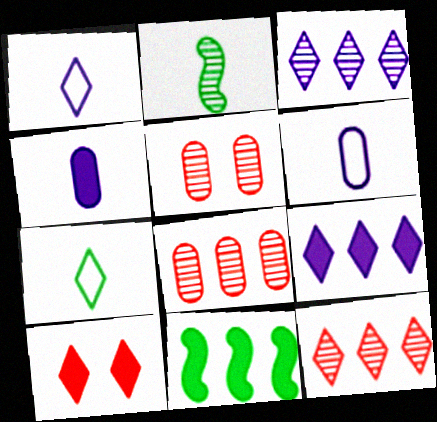[[1, 5, 11], 
[2, 3, 5], 
[3, 7, 10], 
[4, 10, 11]]